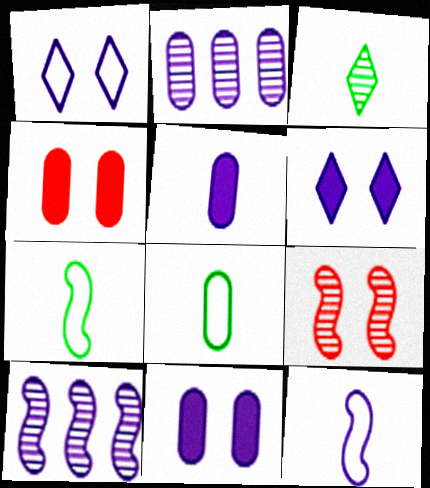[[1, 5, 10], 
[2, 3, 9], 
[2, 4, 8], 
[2, 6, 12]]